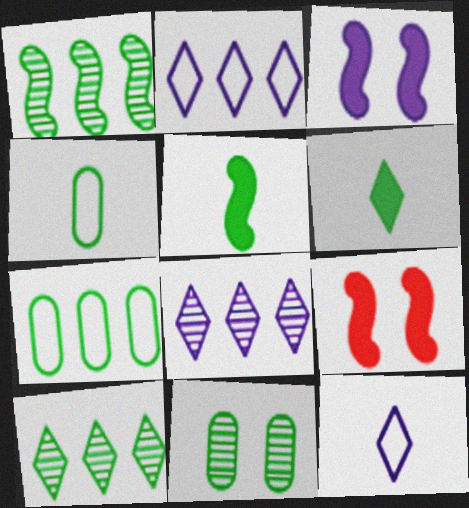[[4, 8, 9]]